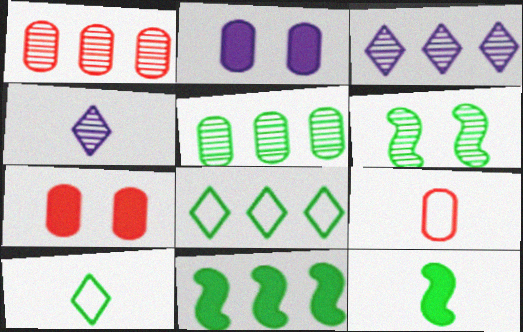[[1, 4, 6], 
[1, 7, 9], 
[2, 5, 9], 
[4, 9, 12], 
[5, 8, 11]]